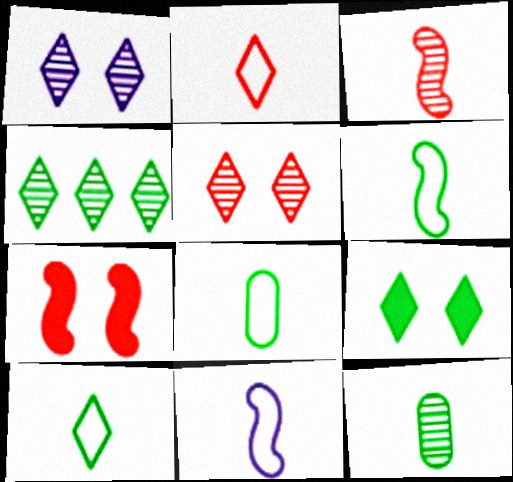[[2, 8, 11], 
[4, 9, 10], 
[6, 8, 10]]